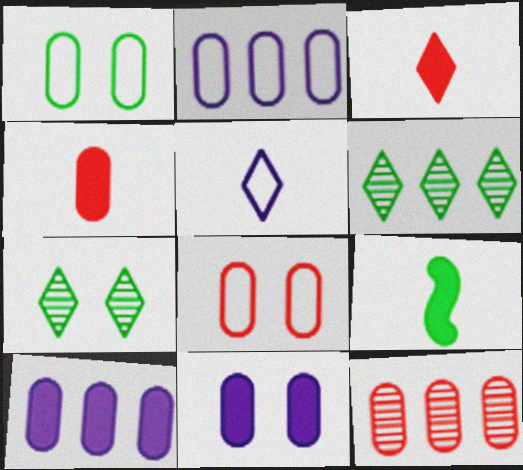[[1, 6, 9], 
[4, 8, 12]]